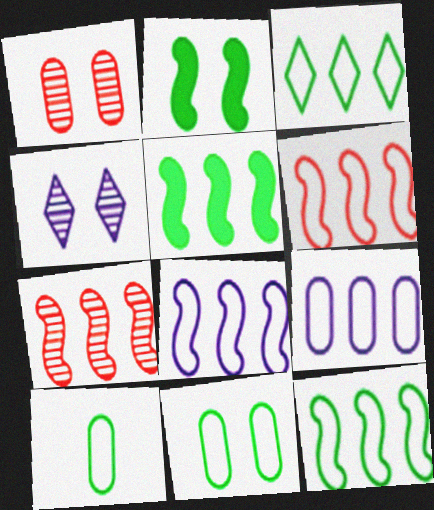[[3, 6, 9], 
[5, 7, 8], 
[6, 8, 12]]